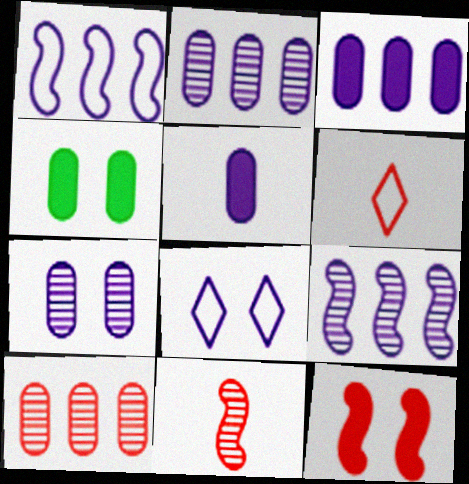[[4, 6, 9], 
[5, 8, 9], 
[6, 10, 12]]